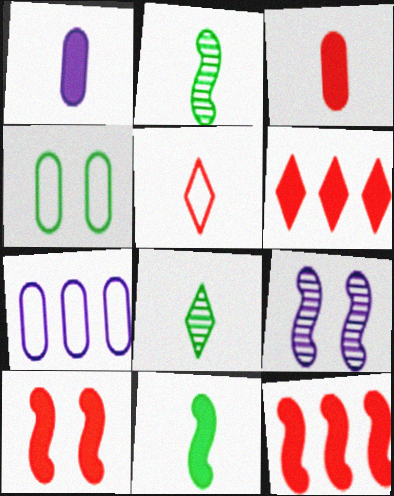[[1, 2, 5], 
[3, 6, 10], 
[7, 8, 10]]